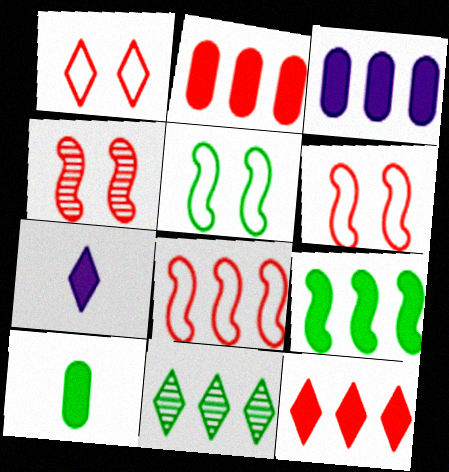[[1, 7, 11], 
[3, 8, 11], 
[3, 9, 12], 
[5, 10, 11]]